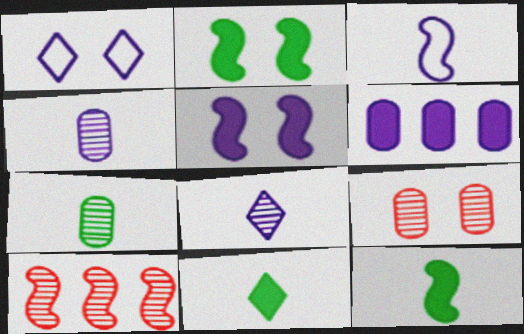[[1, 2, 9], 
[2, 3, 10]]